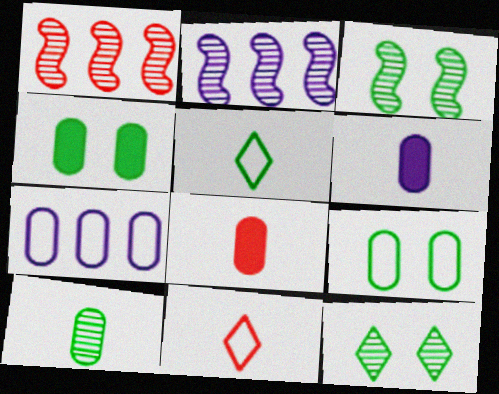[[2, 4, 11]]